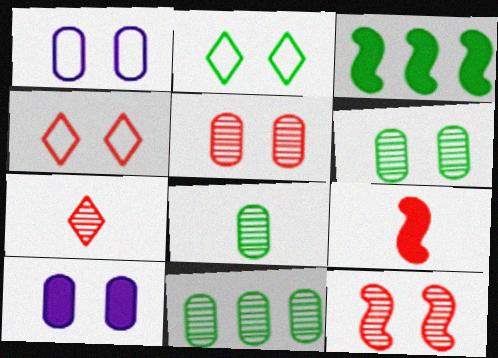[[1, 3, 7], 
[2, 3, 8], 
[2, 10, 12], 
[6, 8, 11]]